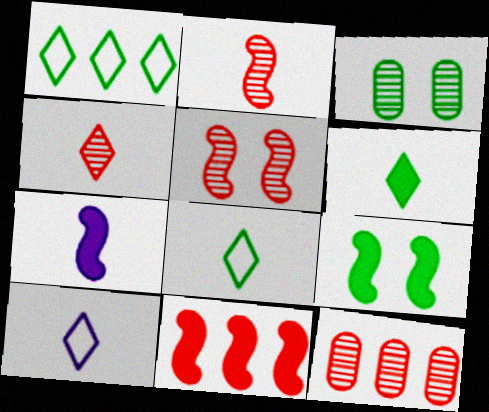[[3, 10, 11], 
[4, 5, 12], 
[4, 6, 10], 
[7, 9, 11], 
[9, 10, 12]]